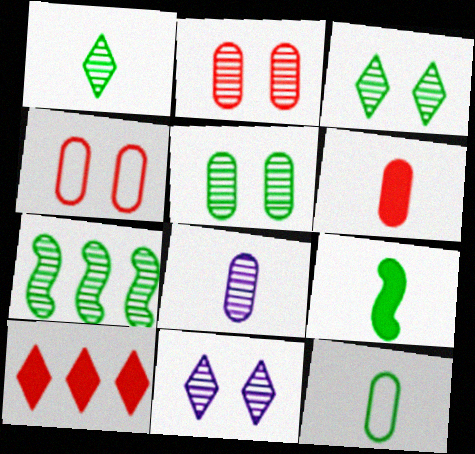[[1, 5, 7], 
[1, 9, 12], 
[6, 8, 12]]